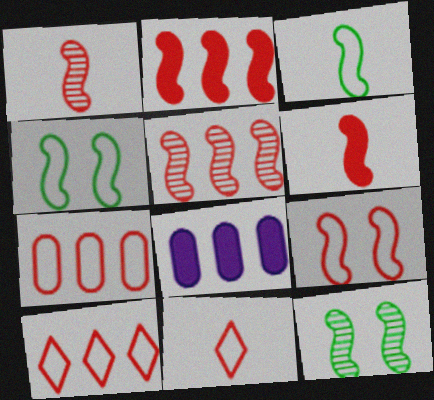[[1, 2, 9], 
[5, 6, 9], 
[7, 9, 11], 
[8, 11, 12]]